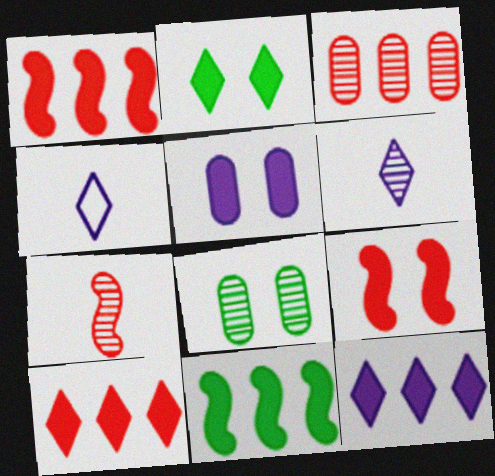[[1, 4, 8], 
[2, 5, 9]]